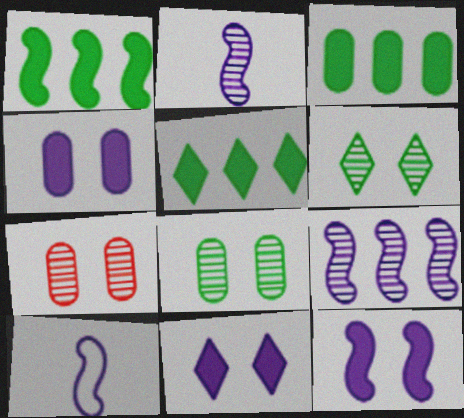[[1, 3, 5], 
[4, 11, 12], 
[5, 7, 10], 
[9, 10, 12]]